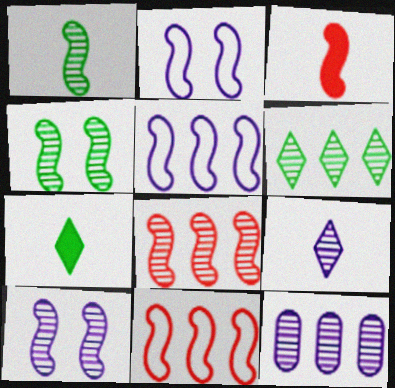[[1, 8, 10], 
[3, 4, 5], 
[6, 8, 12], 
[9, 10, 12]]